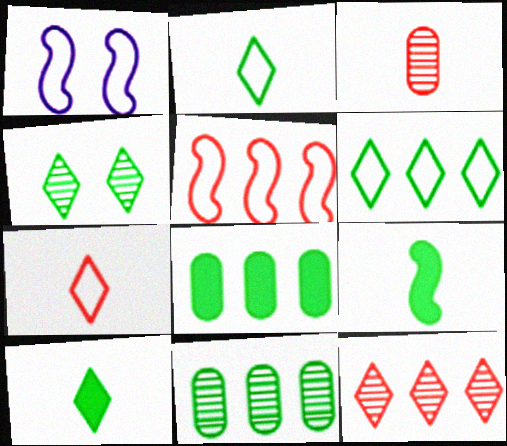[[4, 6, 10]]